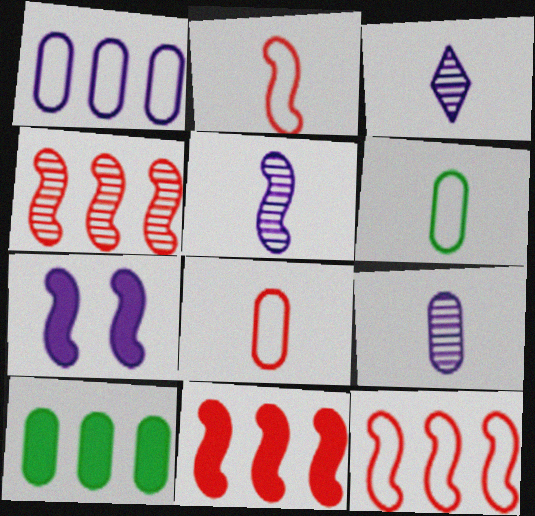[[1, 3, 7], 
[3, 5, 9], 
[4, 11, 12]]